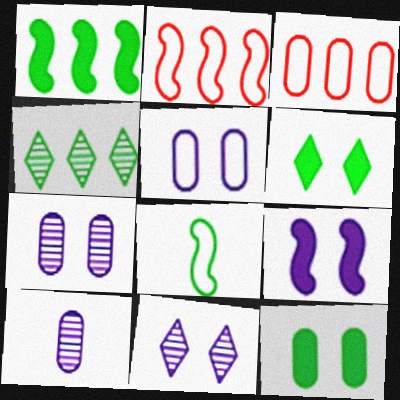[[2, 6, 10], 
[3, 10, 12], 
[4, 8, 12], 
[5, 9, 11]]